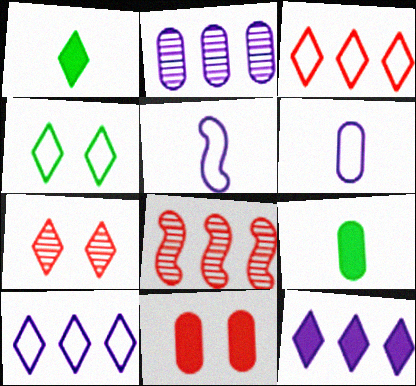[[1, 7, 10]]